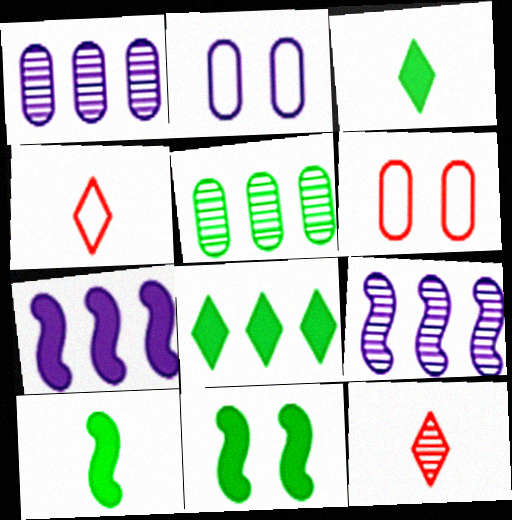[[1, 4, 11], 
[3, 6, 9]]